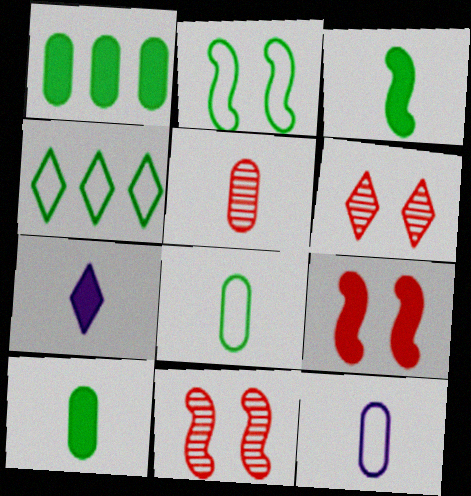[[1, 7, 9], 
[2, 4, 8], 
[4, 6, 7], 
[5, 10, 12]]